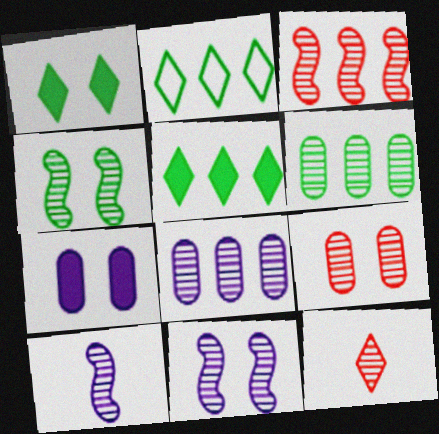[[3, 4, 10], 
[3, 9, 12], 
[4, 8, 12], 
[6, 11, 12]]